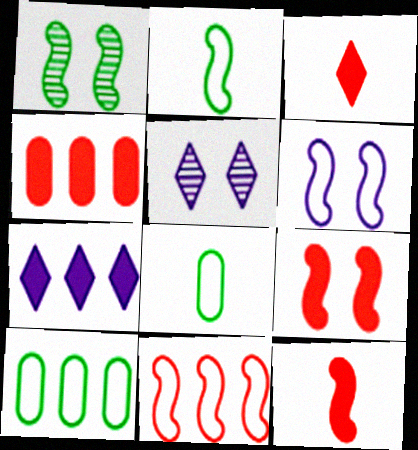[[1, 6, 9], 
[2, 4, 5], 
[2, 6, 11], 
[3, 4, 9], 
[5, 10, 12]]